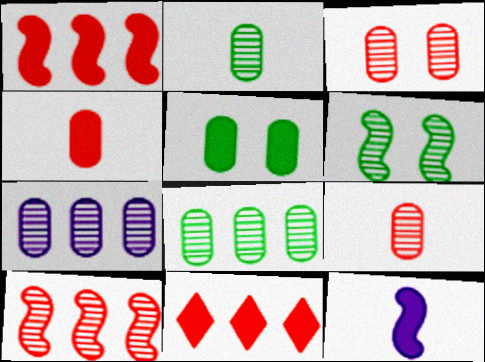[[2, 3, 7], 
[5, 11, 12]]